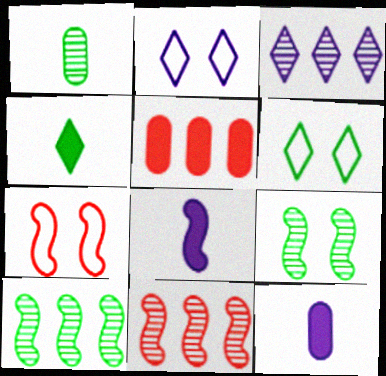[[6, 11, 12], 
[7, 8, 10]]